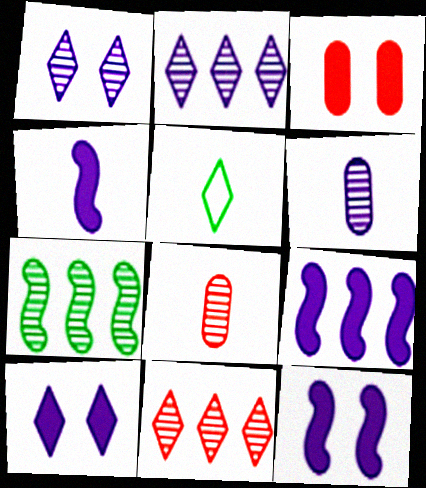[[1, 7, 8], 
[4, 5, 8], 
[4, 9, 12], 
[5, 10, 11]]